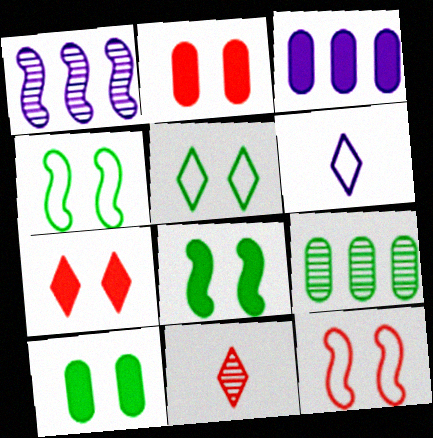[[3, 4, 11]]